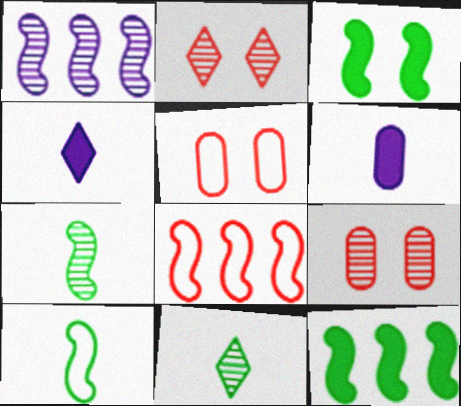[[1, 8, 12], 
[1, 9, 11]]